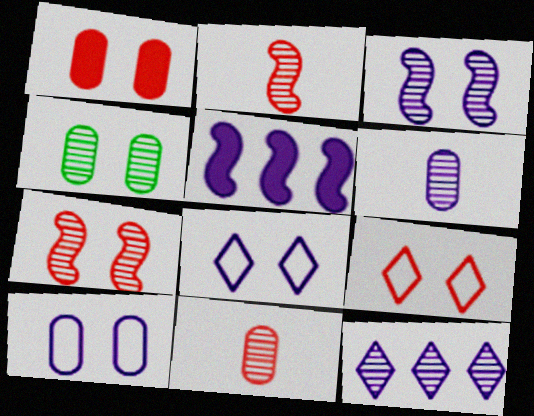[[1, 4, 10], 
[1, 7, 9], 
[2, 4, 12], 
[3, 6, 12], 
[5, 6, 8]]